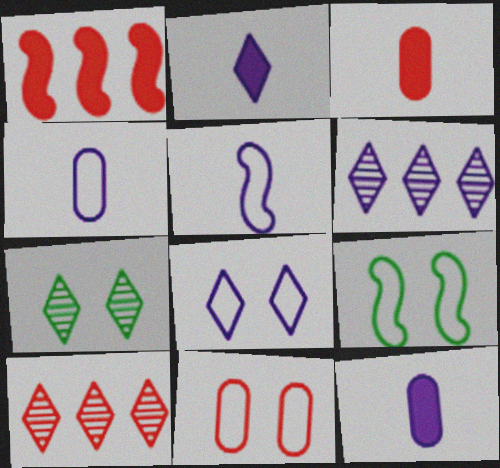[[1, 4, 7], 
[2, 6, 8], 
[3, 6, 9], 
[8, 9, 11], 
[9, 10, 12]]